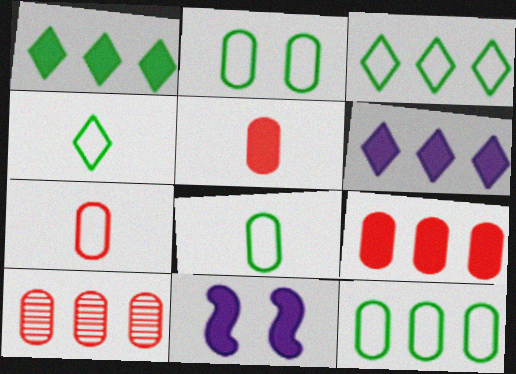[[1, 5, 11], 
[2, 8, 12], 
[4, 10, 11]]